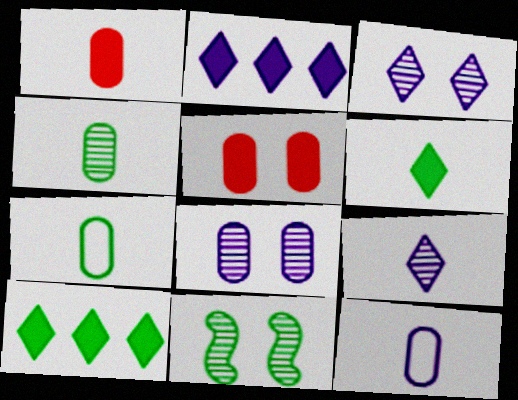[[1, 4, 12], 
[7, 10, 11]]